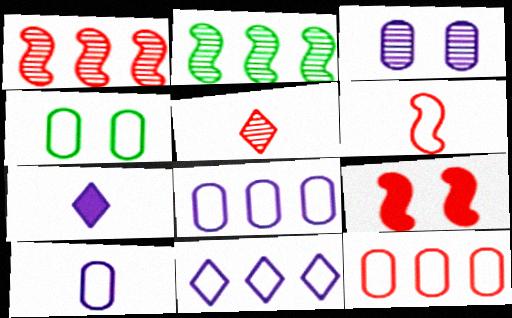[[1, 4, 7], 
[1, 6, 9], 
[2, 3, 5], 
[4, 6, 11], 
[4, 10, 12], 
[5, 9, 12]]